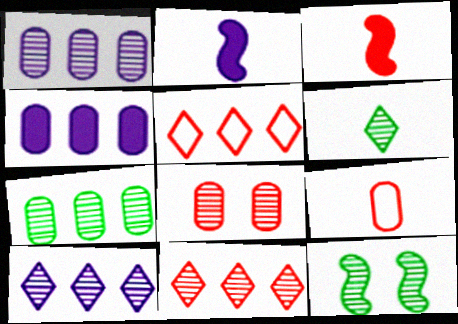[[2, 6, 9], 
[3, 5, 8], 
[6, 7, 12]]